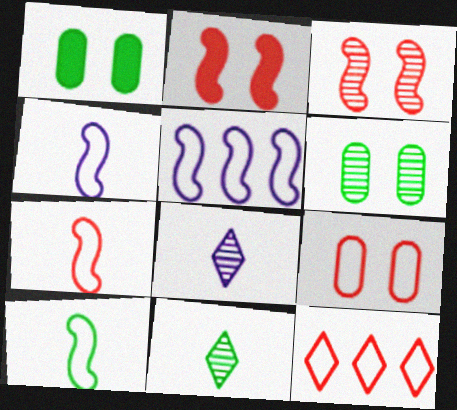[[4, 7, 10], 
[7, 9, 12]]